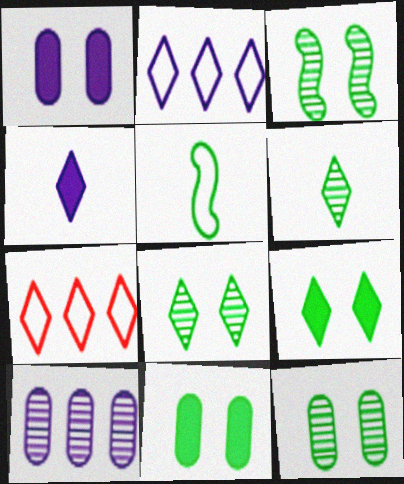[[3, 8, 12], 
[4, 7, 8]]